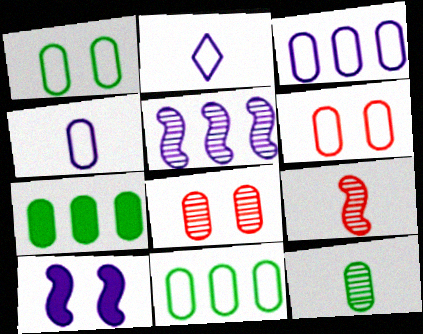[[1, 7, 12], 
[4, 6, 11], 
[4, 7, 8]]